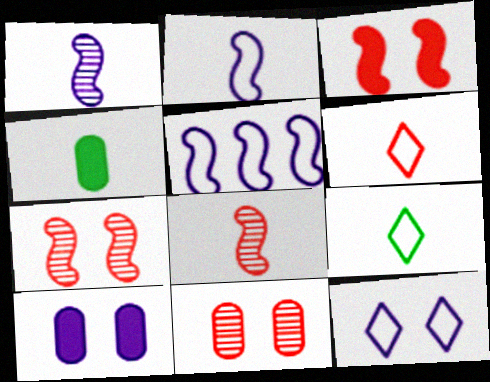[[1, 4, 6]]